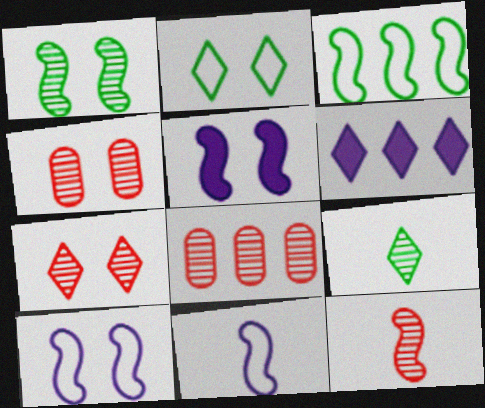[[2, 4, 5], 
[3, 5, 12], 
[3, 6, 8], 
[7, 8, 12]]